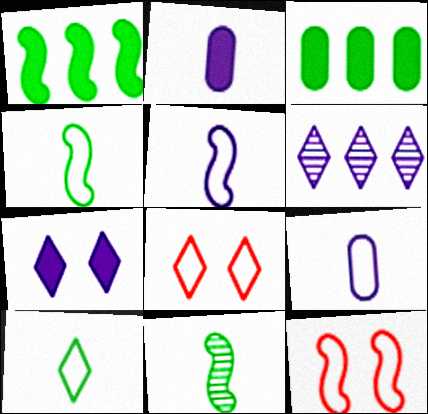[]